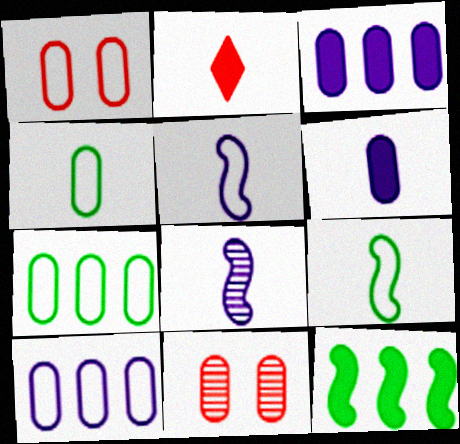[[1, 4, 10], 
[2, 4, 8], 
[3, 4, 11], 
[6, 7, 11]]